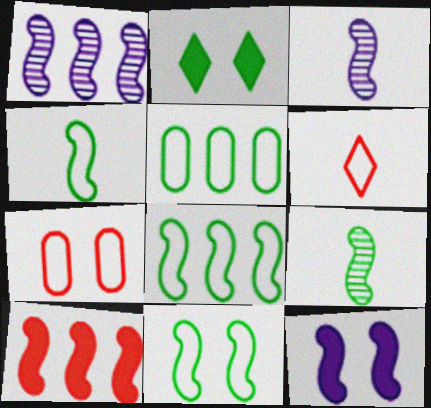[[1, 8, 10], 
[2, 5, 9], 
[3, 10, 11], 
[4, 8, 11]]